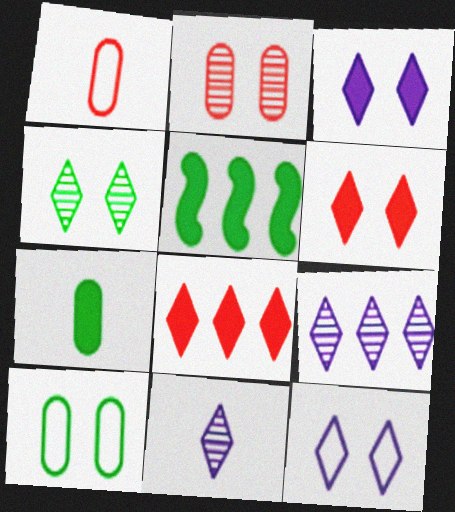[[4, 6, 12]]